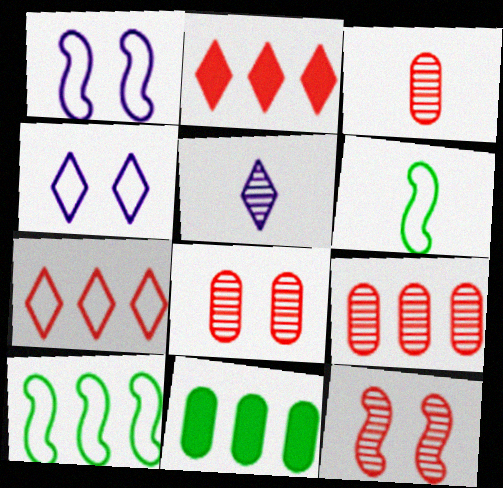[[3, 8, 9]]